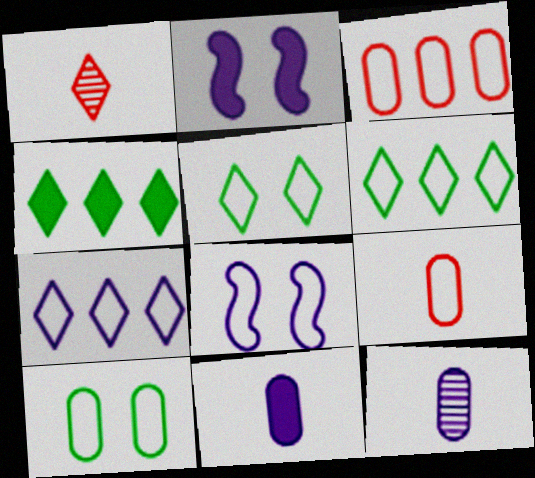[[2, 7, 12], 
[6, 8, 9]]